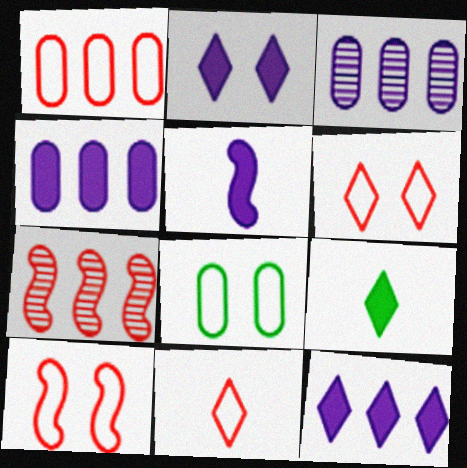[[1, 10, 11], 
[2, 4, 5], 
[3, 9, 10]]